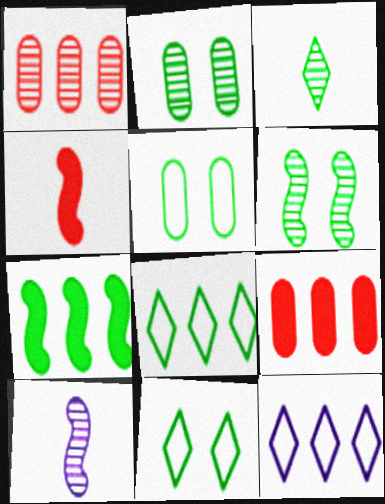[[1, 7, 12], 
[2, 4, 12], 
[3, 5, 7], 
[9, 10, 11]]